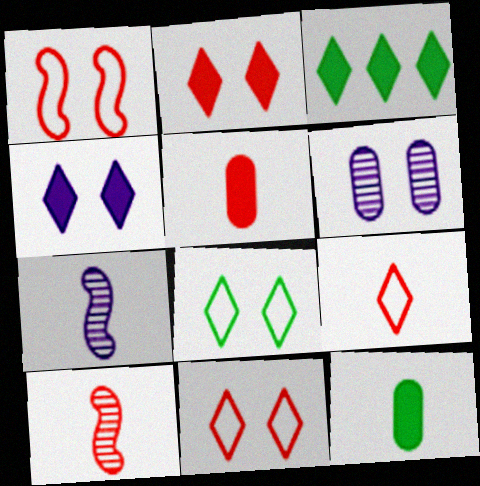[[5, 9, 10], 
[7, 9, 12]]